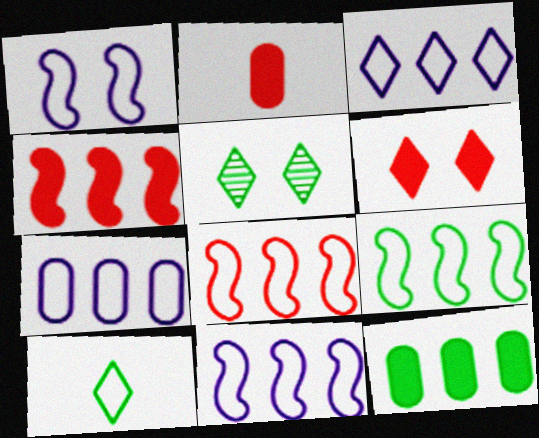[[2, 4, 6], 
[2, 5, 11], 
[3, 7, 11], 
[8, 9, 11]]